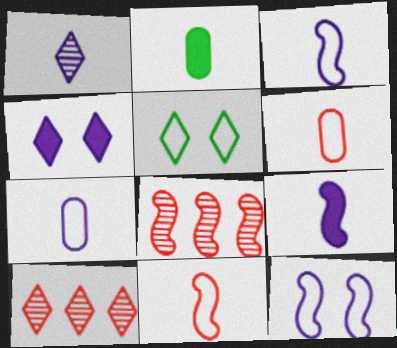[[1, 2, 11], 
[1, 7, 9], 
[2, 10, 12]]